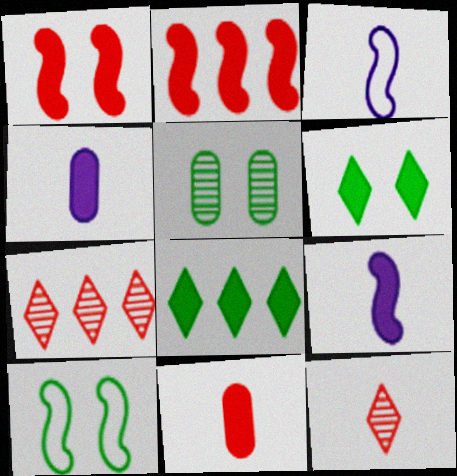[[1, 4, 8], 
[2, 4, 6], 
[4, 7, 10], 
[5, 6, 10]]